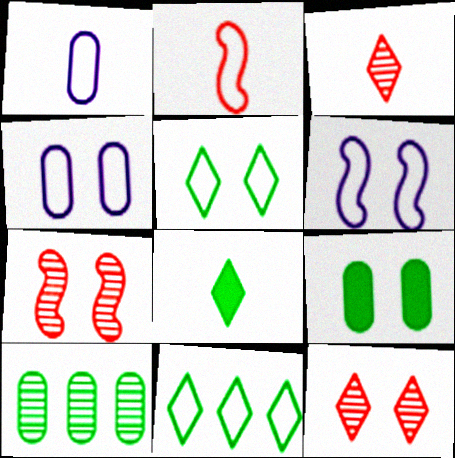[[2, 4, 11], 
[6, 9, 12]]